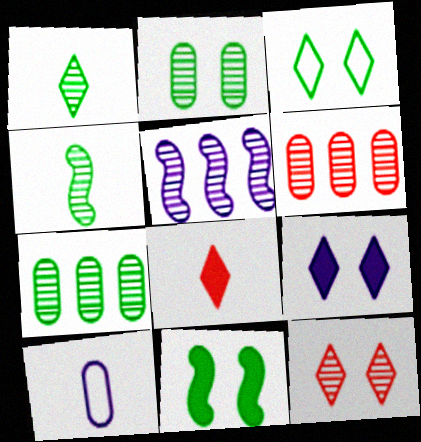[[2, 3, 11], 
[3, 9, 12], 
[4, 8, 10], 
[5, 9, 10]]